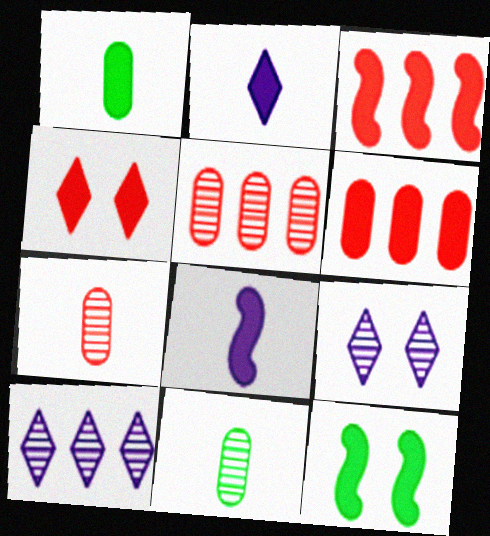[[2, 6, 12], 
[3, 8, 12]]